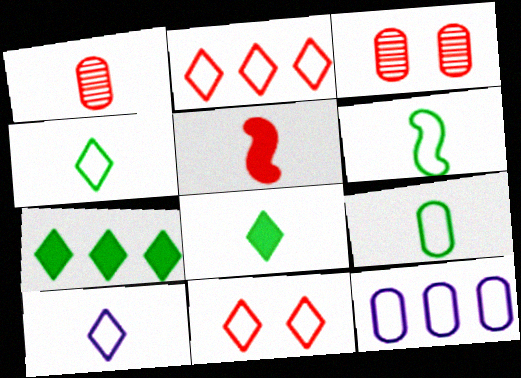[[2, 3, 5], 
[4, 6, 9], 
[6, 11, 12]]